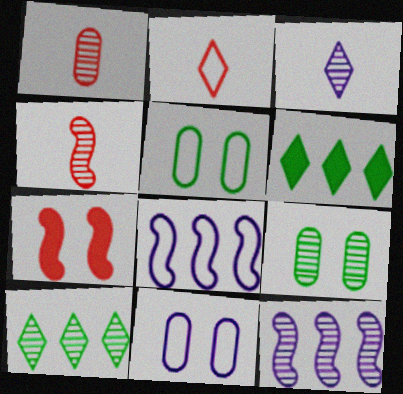[[2, 5, 8], 
[4, 6, 11]]